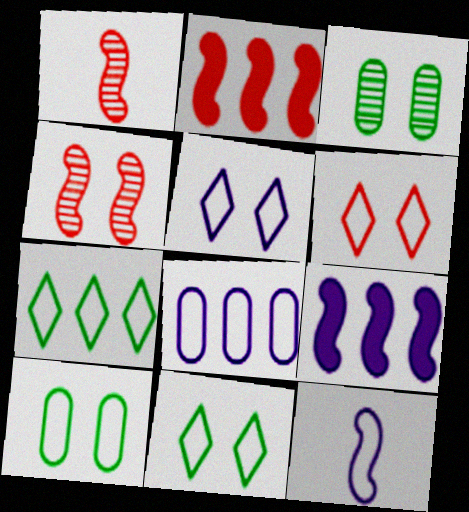[[5, 6, 11], 
[5, 8, 12]]